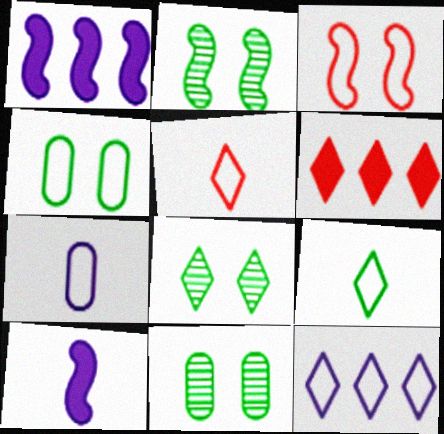[[1, 5, 11], 
[2, 6, 7], 
[2, 8, 11]]